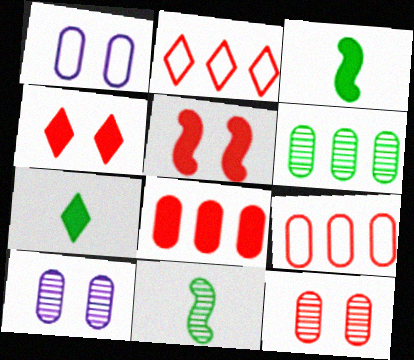[[2, 3, 10]]